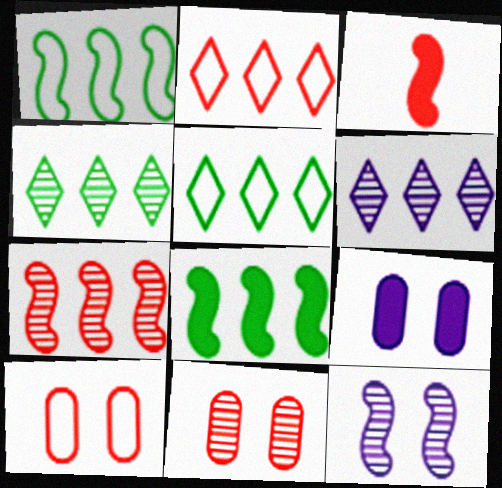[[1, 3, 12], 
[2, 3, 11]]